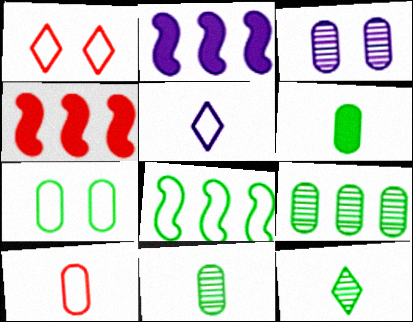[[1, 2, 11], 
[2, 3, 5], 
[6, 7, 9]]